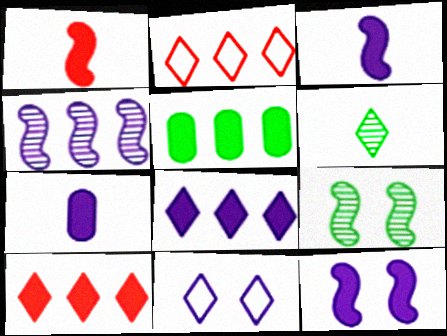[[2, 4, 5], 
[2, 7, 9], 
[4, 7, 11], 
[6, 10, 11], 
[7, 8, 12]]